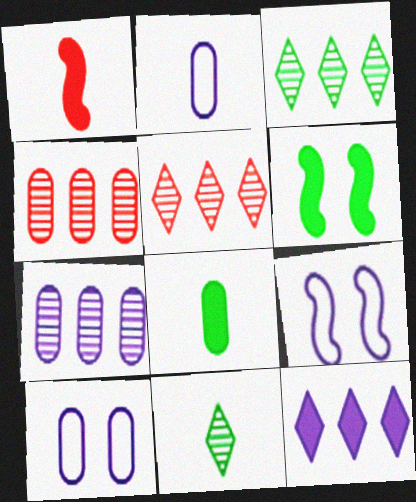[[1, 2, 11], 
[1, 3, 10], 
[2, 5, 6], 
[4, 8, 10], 
[5, 8, 9]]